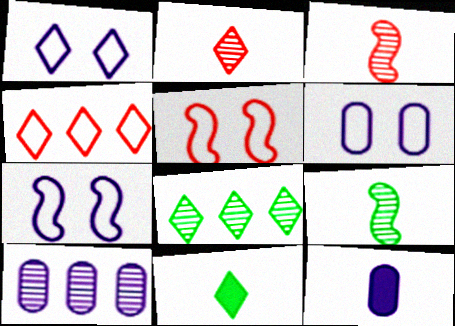[[1, 6, 7], 
[5, 8, 12], 
[5, 10, 11], 
[6, 10, 12]]